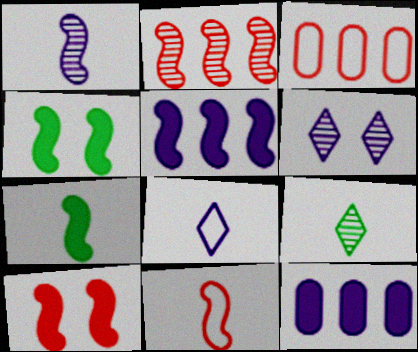[[1, 7, 11], 
[2, 10, 11], 
[3, 6, 7], 
[5, 7, 10]]